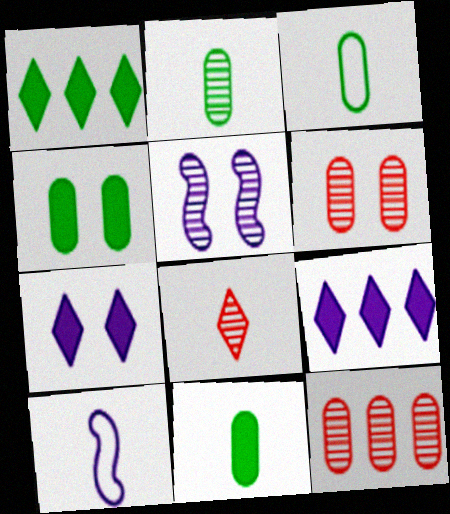[[1, 6, 10], 
[2, 3, 11], 
[8, 10, 11]]